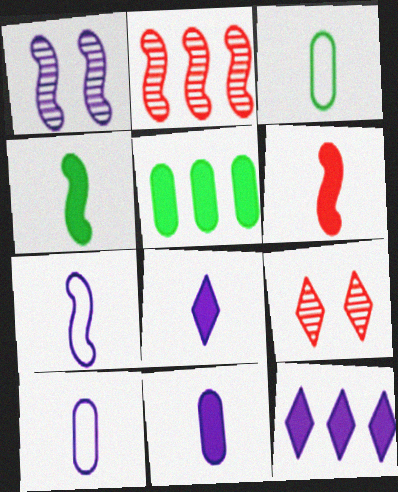[[1, 10, 12], 
[5, 7, 9]]